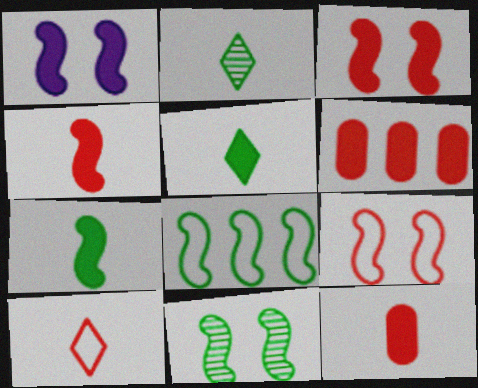[[1, 5, 6], 
[1, 9, 11], 
[7, 8, 11]]